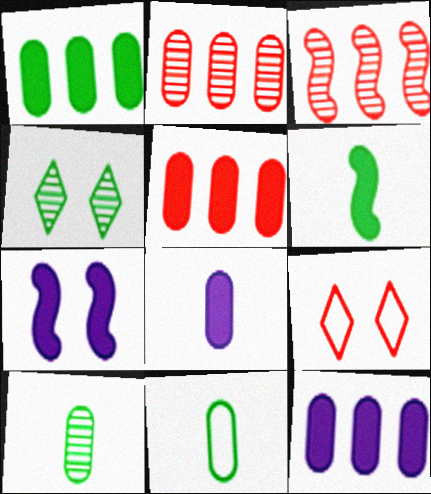[[1, 5, 12]]